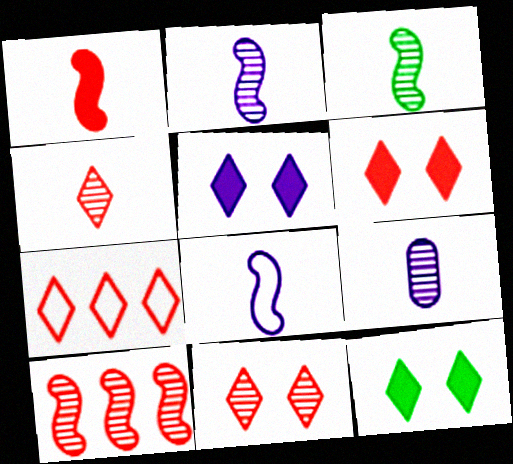[[1, 3, 8], 
[3, 4, 9], 
[4, 6, 7], 
[5, 6, 12]]